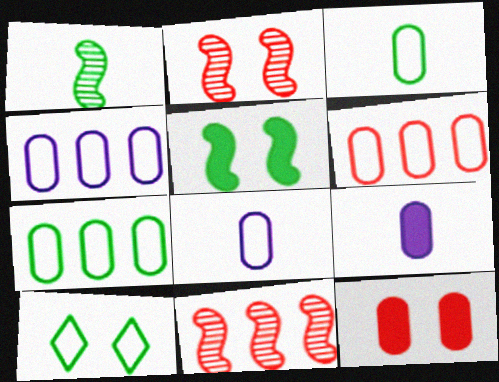[[4, 6, 7], 
[9, 10, 11]]